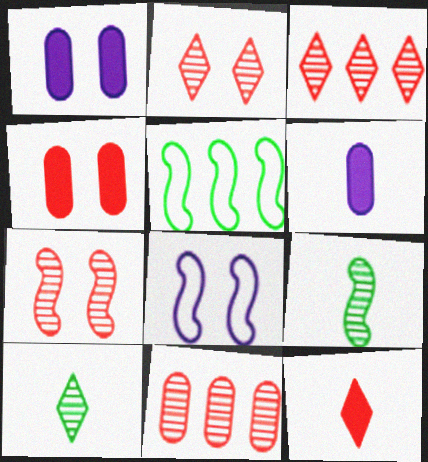[[2, 5, 6]]